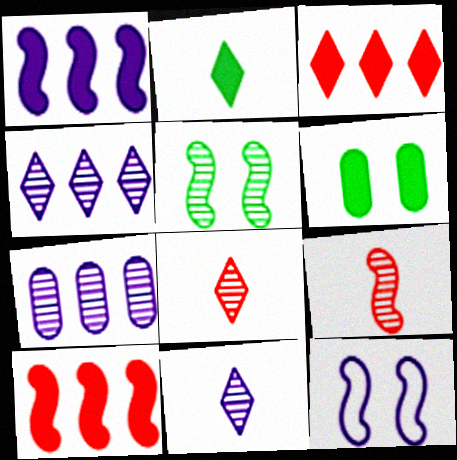[[5, 7, 8]]